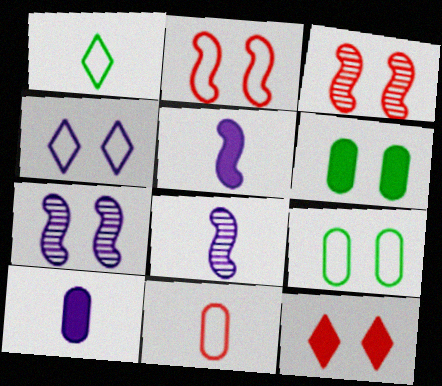[[2, 4, 9], 
[3, 4, 6], 
[7, 9, 12]]